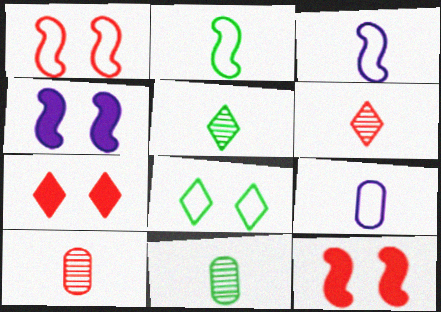[]